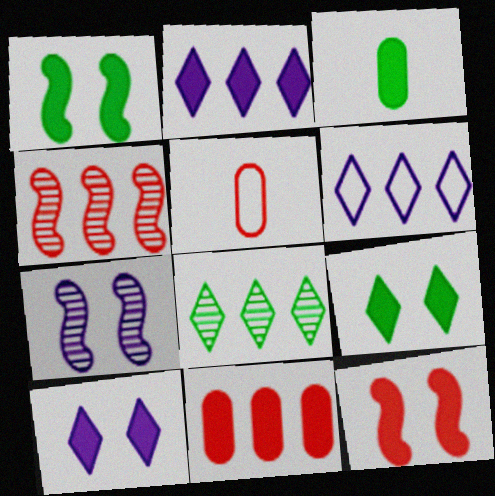[[2, 3, 12]]